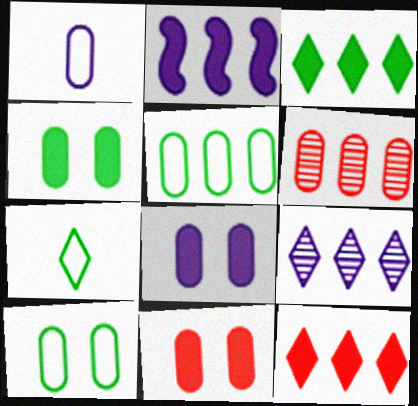[[1, 4, 6], 
[4, 8, 11]]